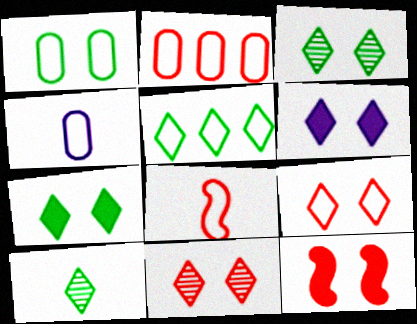[[1, 2, 4], 
[2, 8, 9], 
[3, 6, 9], 
[5, 7, 10]]